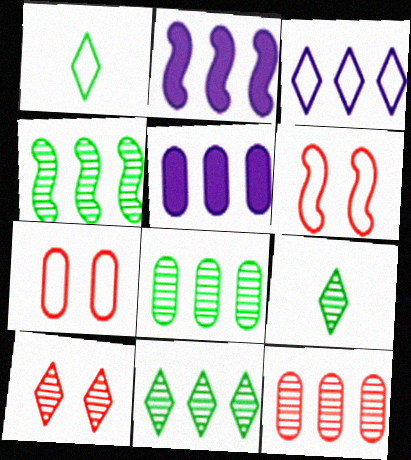[[2, 7, 9], 
[4, 8, 11], 
[5, 6, 9]]